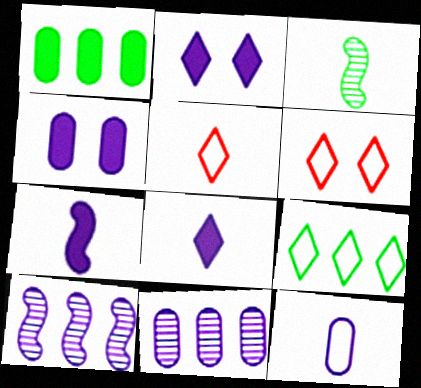[[2, 10, 12], 
[4, 11, 12]]